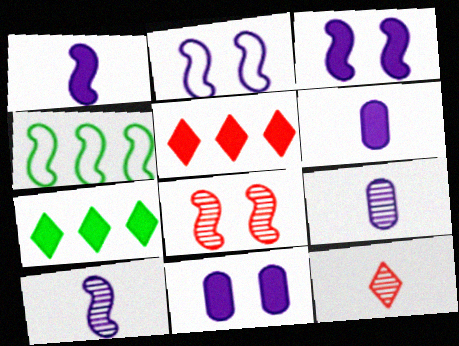[[1, 4, 8], 
[4, 11, 12]]